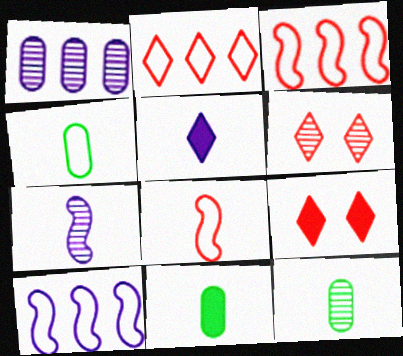[[4, 11, 12], 
[5, 8, 12], 
[6, 10, 11], 
[9, 10, 12]]